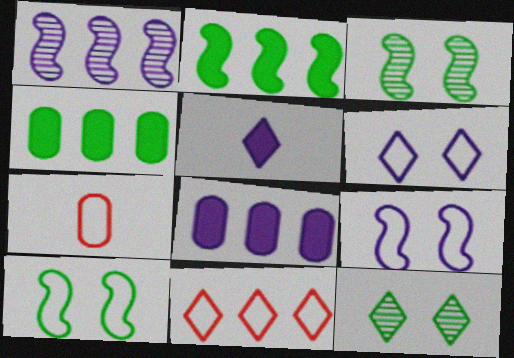[[1, 4, 11], 
[5, 11, 12]]